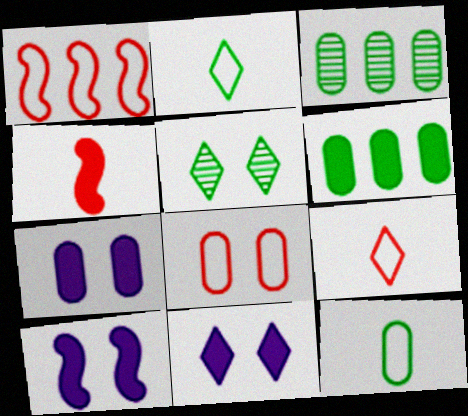[[1, 8, 9], 
[3, 9, 10], 
[4, 6, 11], 
[5, 8, 10], 
[7, 10, 11]]